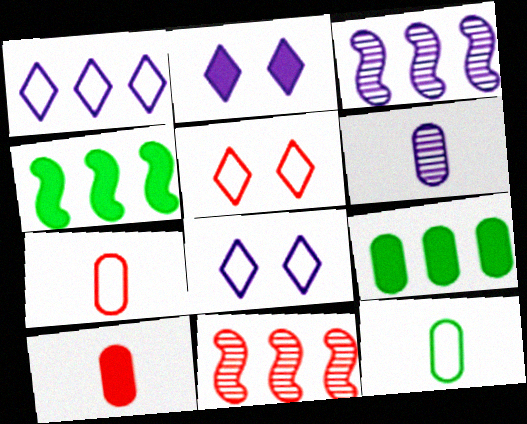[[1, 9, 11], 
[2, 4, 10], 
[2, 11, 12], 
[4, 5, 6], 
[5, 10, 11], 
[6, 10, 12]]